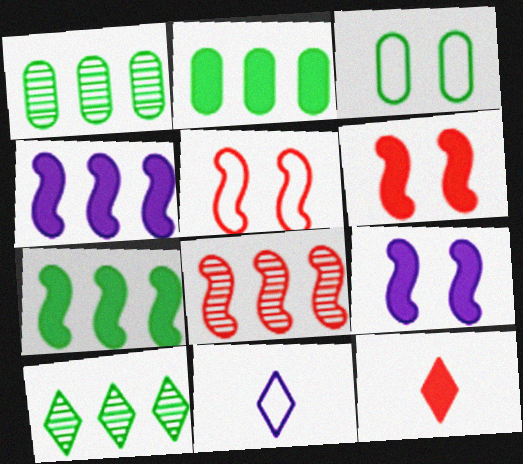[[1, 6, 11], 
[2, 9, 12]]